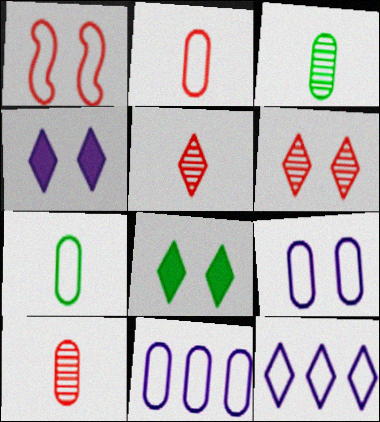[[1, 7, 12], 
[5, 8, 12]]